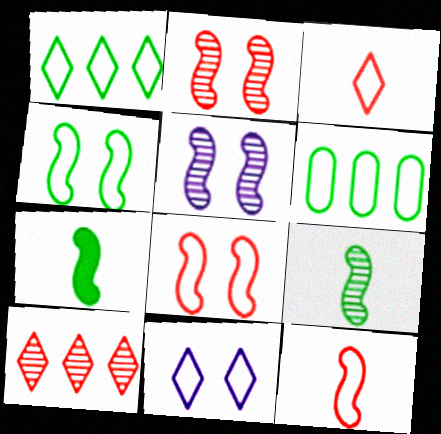[[1, 3, 11], 
[6, 11, 12]]